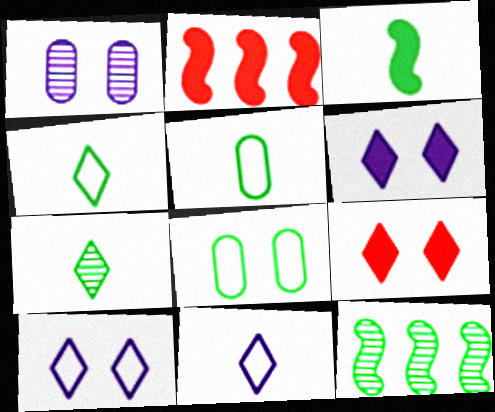[[1, 2, 4], 
[3, 5, 7]]